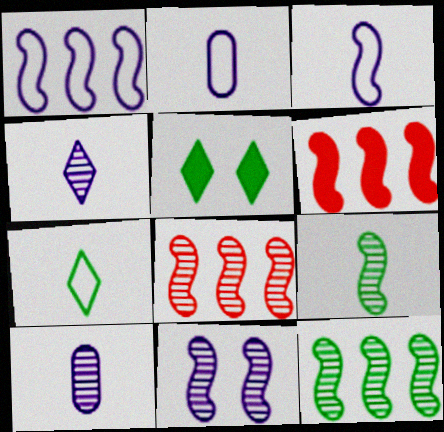[[1, 6, 12], 
[2, 5, 8], 
[8, 9, 11]]